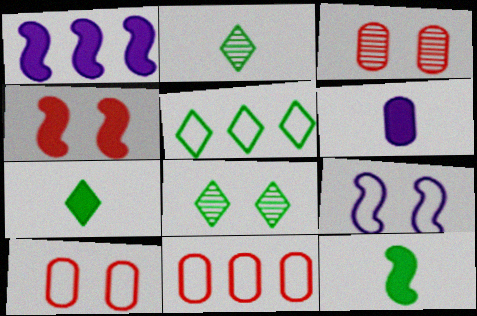[[1, 2, 10], 
[1, 4, 12], 
[5, 7, 8]]